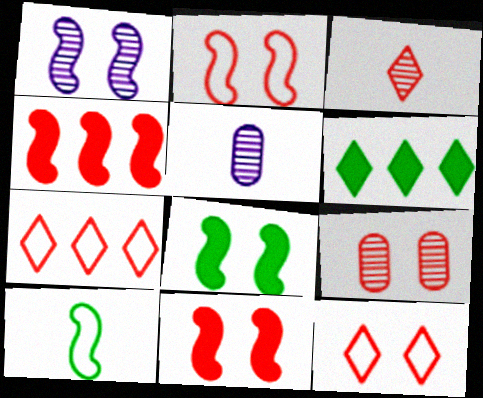[[1, 2, 8], 
[1, 4, 10], 
[2, 5, 6], 
[5, 7, 8], 
[9, 11, 12]]